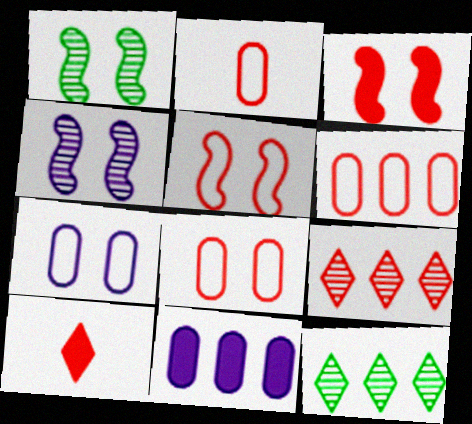[[2, 3, 9], 
[2, 6, 8]]